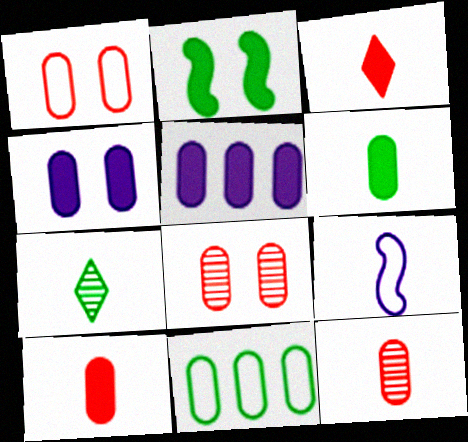[[2, 3, 5], 
[2, 7, 11], 
[4, 11, 12], 
[7, 9, 10]]